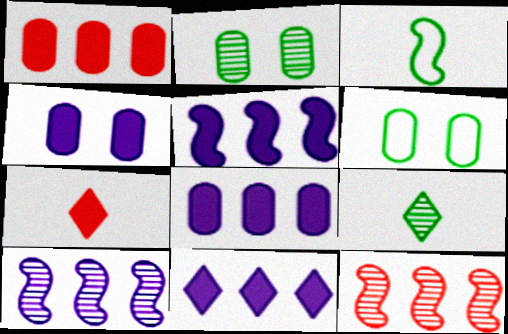[[5, 8, 11], 
[6, 7, 10]]